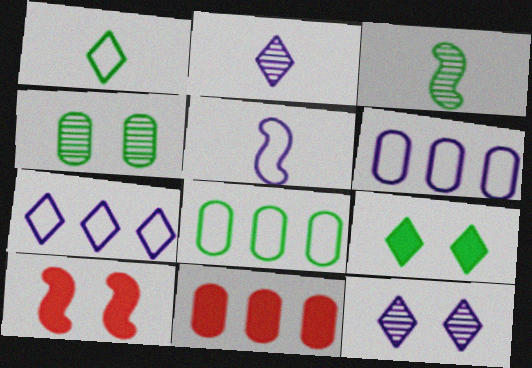[[2, 8, 10], 
[3, 8, 9]]